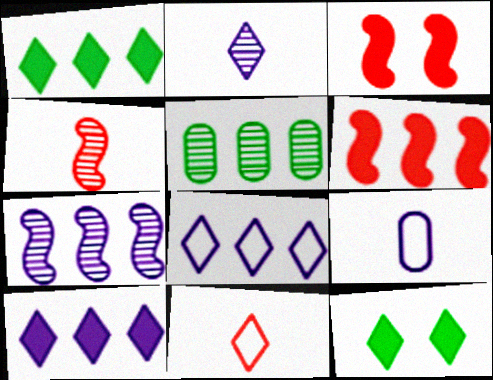[[5, 6, 8]]